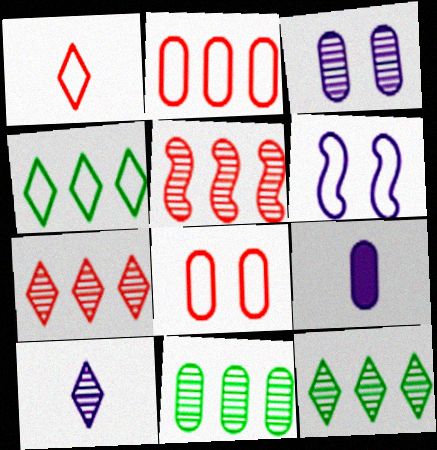[[8, 9, 11]]